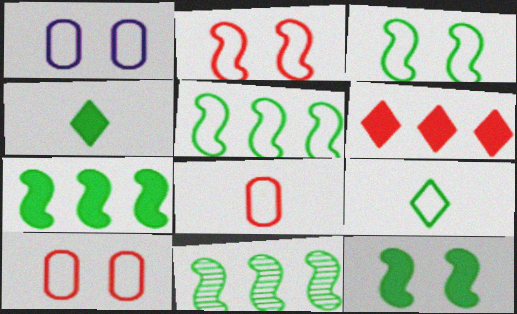[[5, 7, 11]]